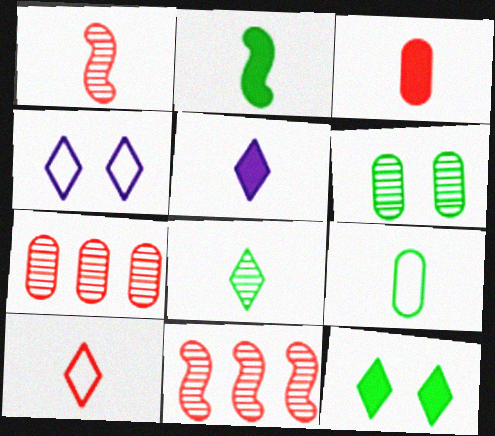[[1, 3, 10], 
[1, 5, 9], 
[2, 3, 5], 
[2, 4, 7], 
[2, 8, 9], 
[5, 8, 10]]